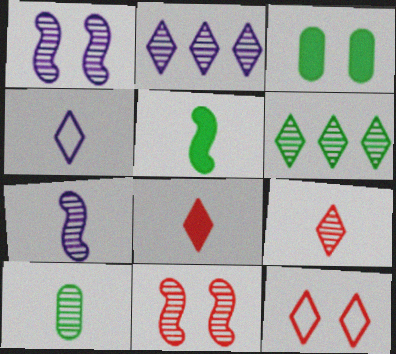[[1, 3, 12], 
[2, 10, 11], 
[7, 9, 10]]